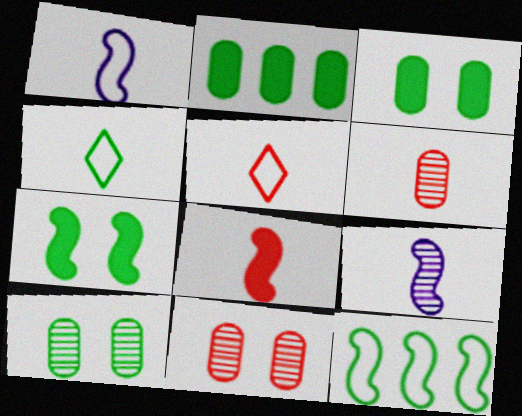[[5, 6, 8]]